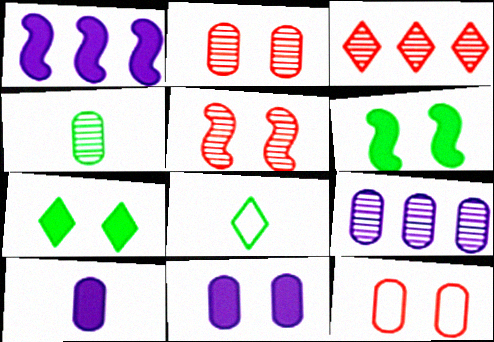[[1, 2, 8], 
[2, 4, 9]]